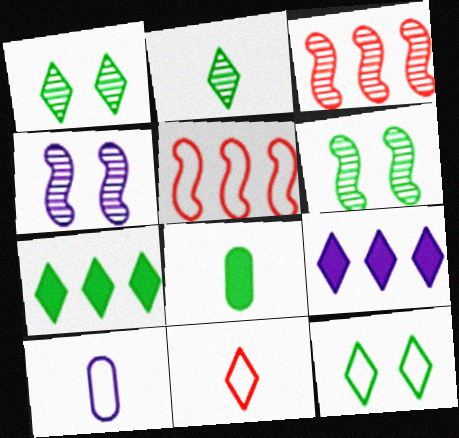[[1, 9, 11], 
[2, 7, 12], 
[4, 9, 10], 
[5, 10, 12]]